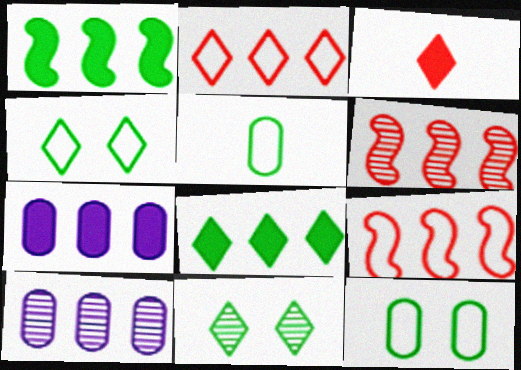[[1, 2, 10], 
[1, 5, 11], 
[8, 9, 10]]